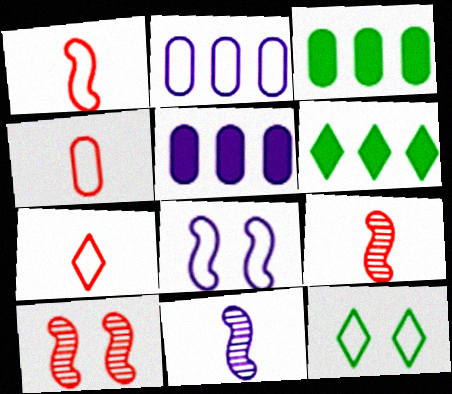[[1, 2, 12], 
[1, 4, 7], 
[5, 9, 12]]